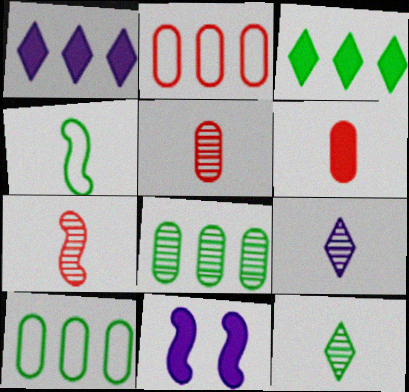[[2, 11, 12], 
[3, 6, 11], 
[4, 6, 9]]